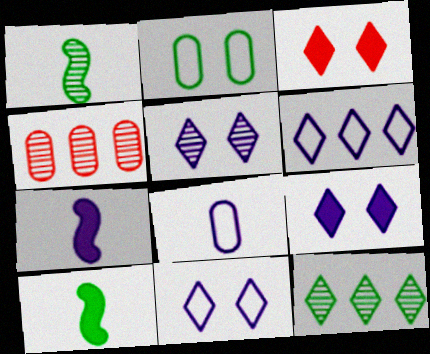[[1, 4, 5], 
[2, 10, 12], 
[4, 10, 11], 
[5, 9, 11]]